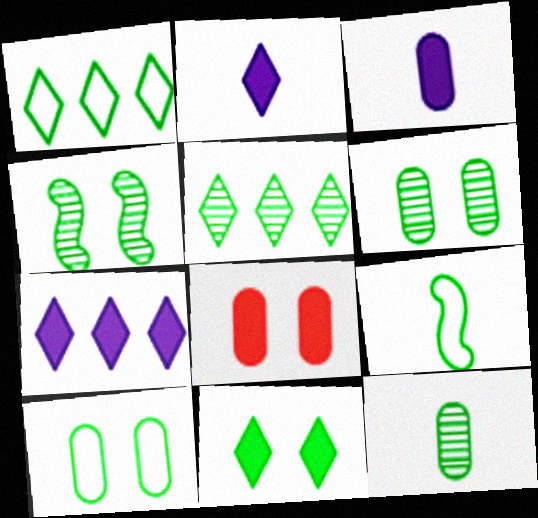[[1, 9, 10], 
[4, 5, 12], 
[4, 10, 11]]